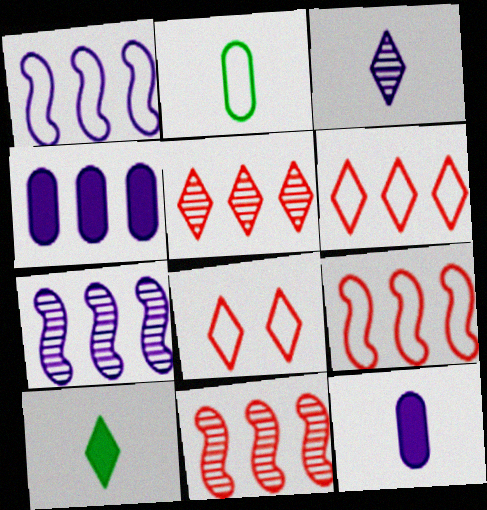[[1, 2, 8]]